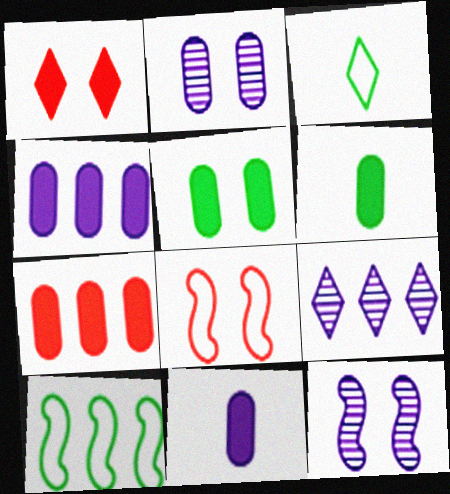[[1, 3, 9], 
[3, 7, 12], 
[5, 7, 11], 
[6, 8, 9], 
[7, 9, 10]]